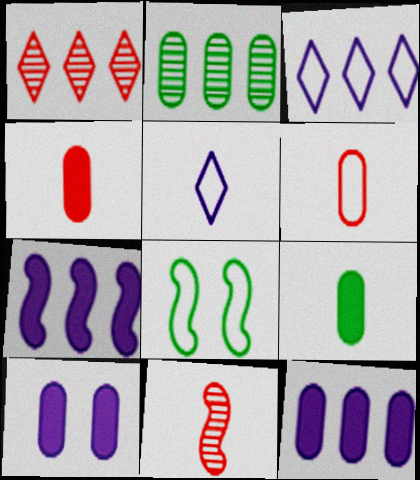[[2, 6, 10], 
[3, 6, 8], 
[5, 9, 11], 
[7, 8, 11]]